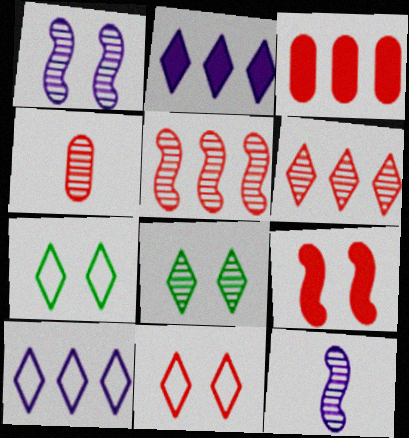[[3, 7, 12]]